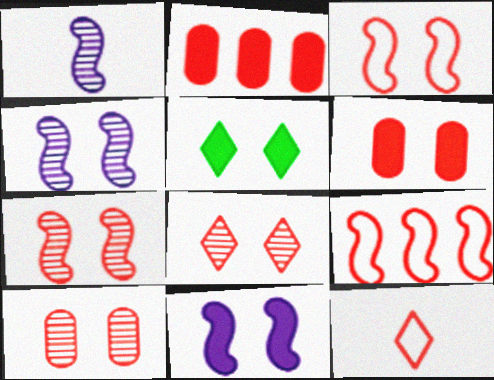[[2, 7, 12], 
[3, 6, 8], 
[5, 6, 11], 
[7, 8, 10]]